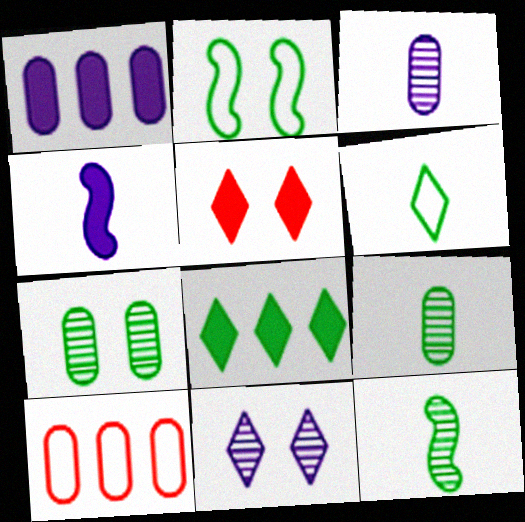[[2, 8, 9]]